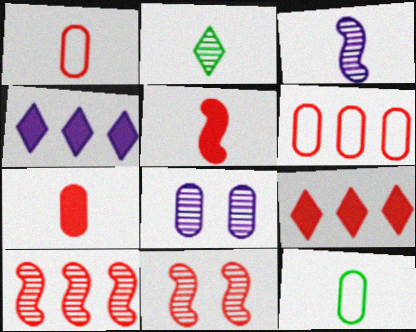[[1, 9, 11], 
[2, 8, 10], 
[4, 11, 12], 
[6, 9, 10]]